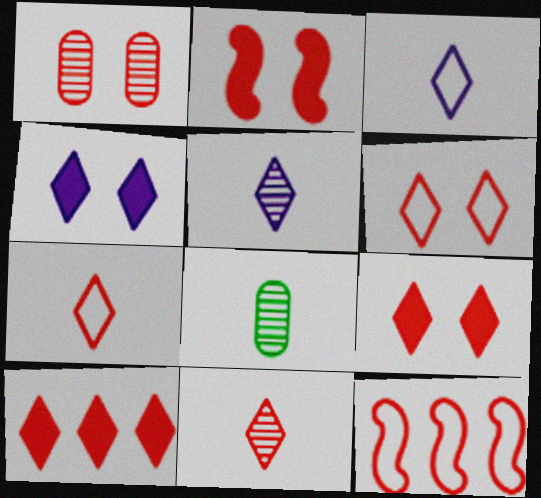[[1, 2, 6], 
[4, 8, 12], 
[6, 10, 11]]